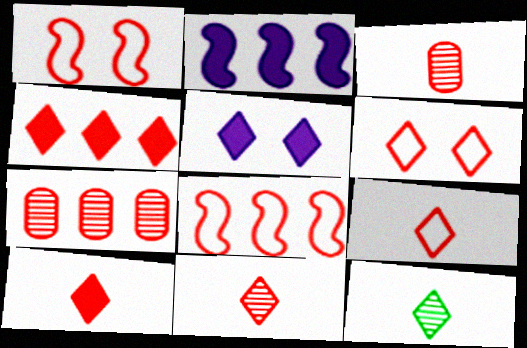[[1, 3, 4], 
[1, 7, 10], 
[4, 6, 11], 
[4, 7, 8], 
[9, 10, 11]]